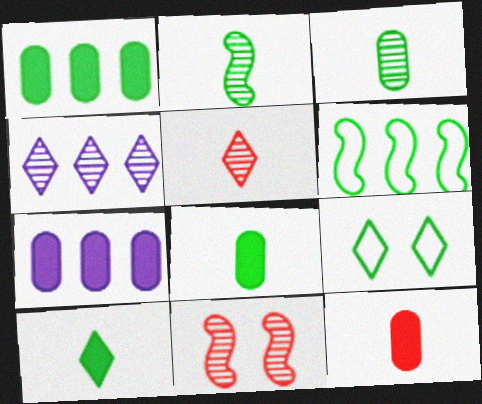[[1, 2, 9], 
[3, 4, 11]]